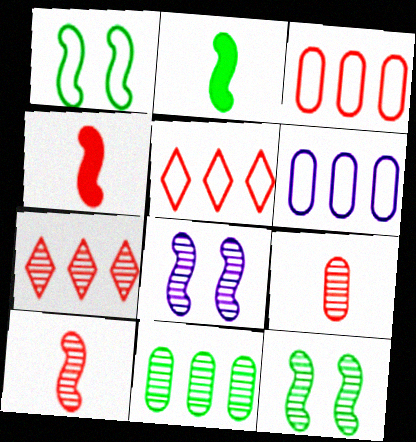[]